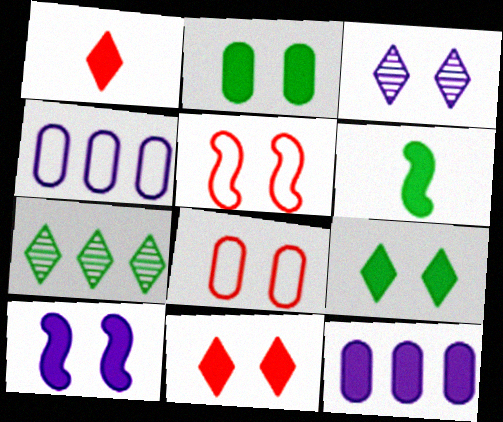[[2, 3, 5], 
[2, 10, 11], 
[6, 11, 12]]